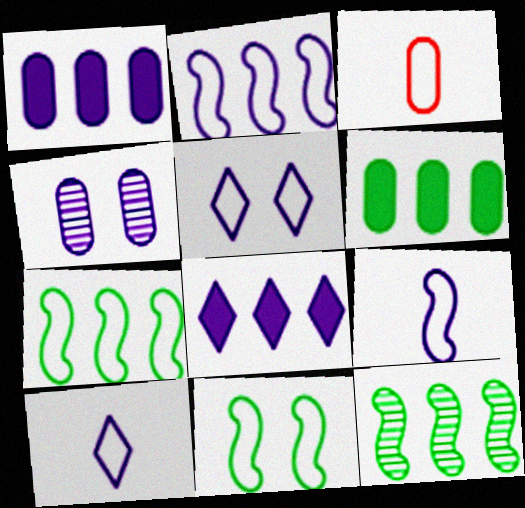[[3, 4, 6], 
[3, 5, 7], 
[4, 8, 9]]